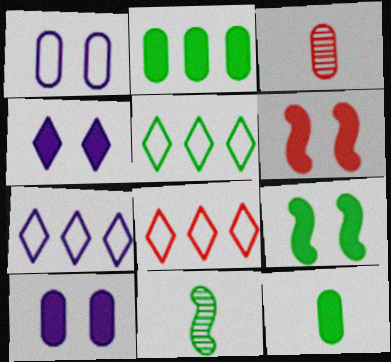[[1, 2, 3], 
[3, 6, 8], 
[3, 7, 9], 
[5, 7, 8], 
[8, 10, 11]]